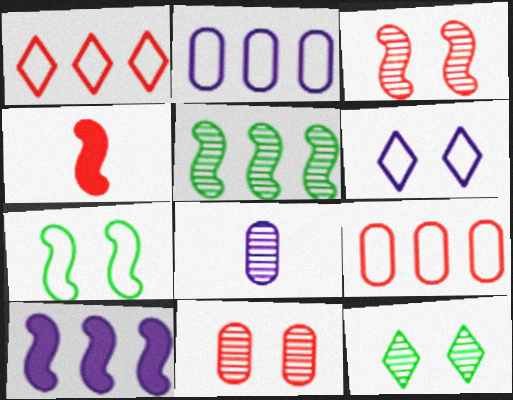[[1, 4, 11], 
[2, 4, 12], 
[6, 8, 10]]